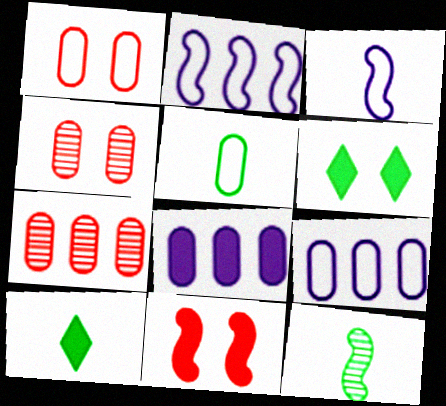[[1, 5, 9], 
[2, 4, 10], 
[2, 11, 12], 
[3, 6, 7], 
[4, 5, 8], 
[5, 10, 12], 
[8, 10, 11]]